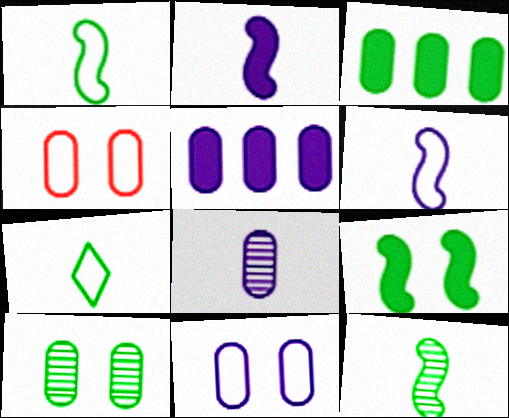[[3, 4, 8], 
[5, 8, 11]]